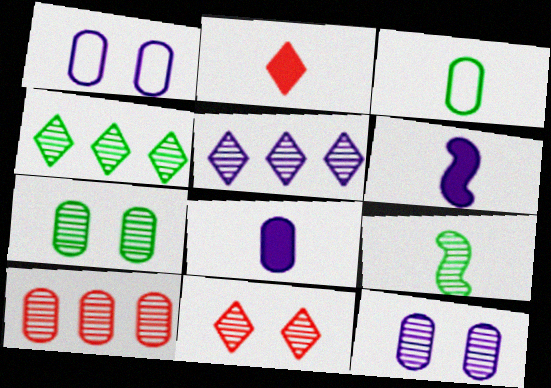[[1, 5, 6], 
[4, 7, 9]]